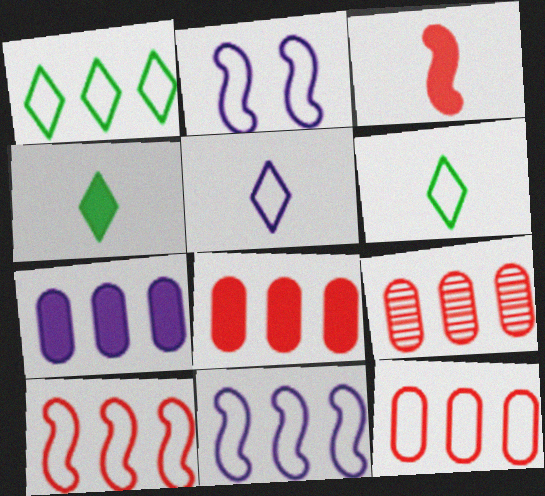[[1, 11, 12], 
[2, 4, 9], 
[2, 6, 12], 
[8, 9, 12]]